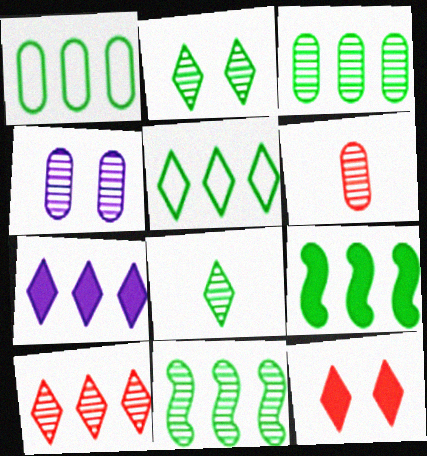[[3, 4, 6], 
[3, 5, 9], 
[5, 7, 10]]